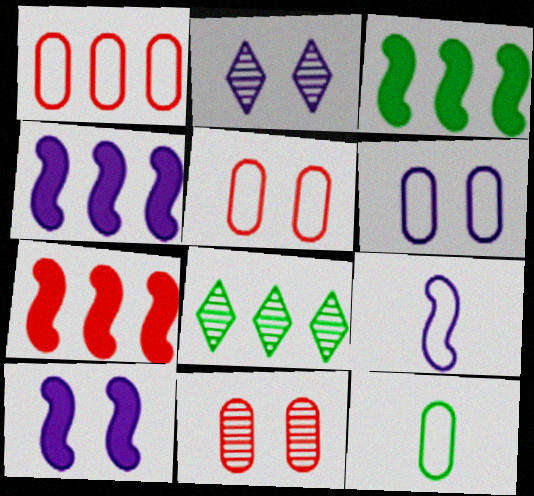[[1, 4, 8], 
[1, 6, 12], 
[2, 6, 10], 
[2, 7, 12], 
[3, 4, 7]]